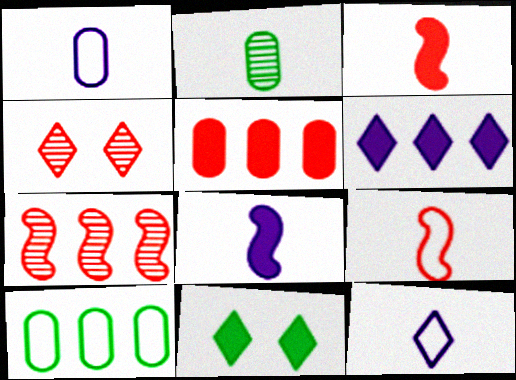[[1, 7, 11], 
[2, 3, 12], 
[4, 5, 9], 
[4, 8, 10], 
[5, 8, 11], 
[6, 7, 10]]